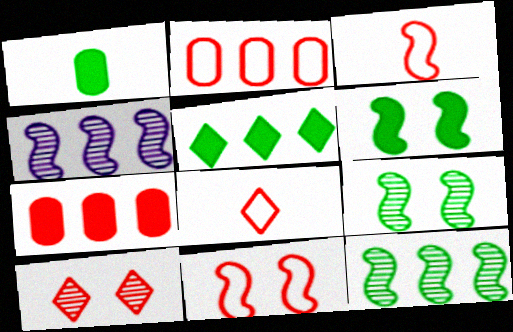[[1, 5, 6], 
[2, 4, 5], 
[2, 8, 11], 
[3, 4, 6], 
[3, 7, 10]]